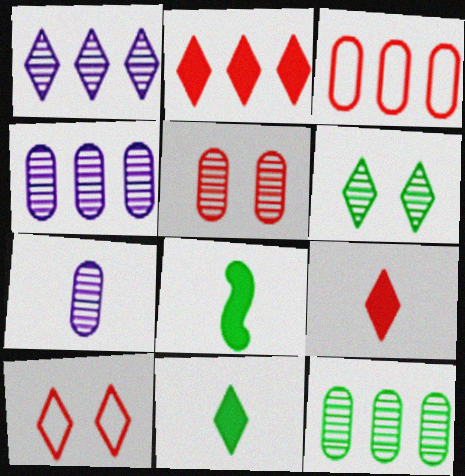[[1, 10, 11], 
[4, 8, 10], 
[5, 7, 12]]